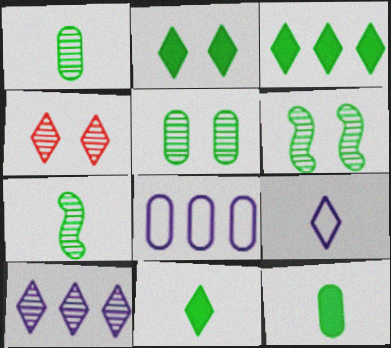[[2, 3, 11], 
[3, 4, 9]]